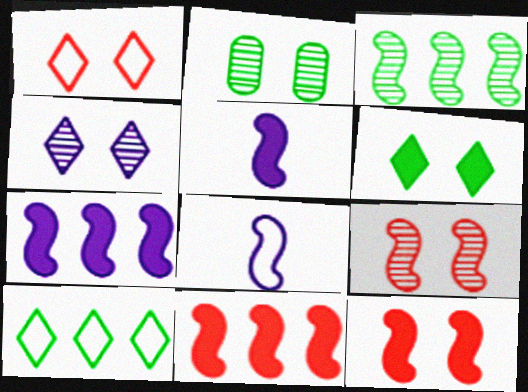[[1, 4, 6], 
[2, 4, 9], 
[3, 8, 12]]